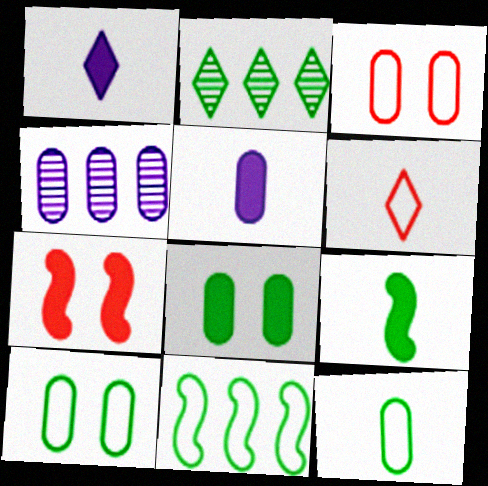[[2, 9, 10]]